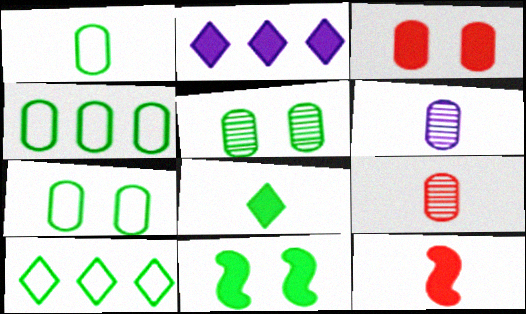[[1, 4, 7], 
[3, 4, 6]]